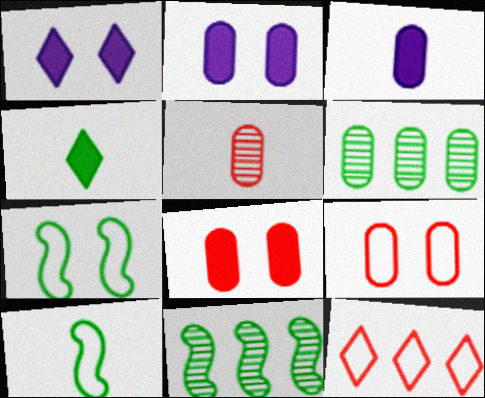[[3, 6, 9], 
[4, 6, 7]]